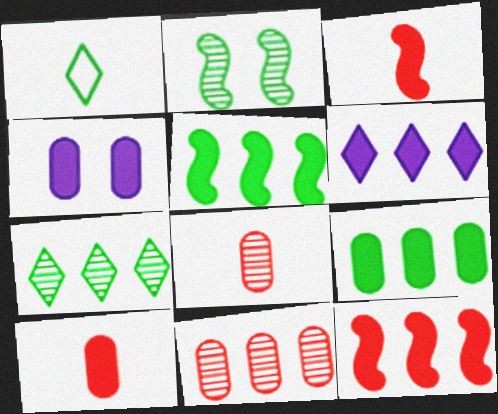[[1, 2, 9], 
[4, 9, 10], 
[6, 9, 12]]